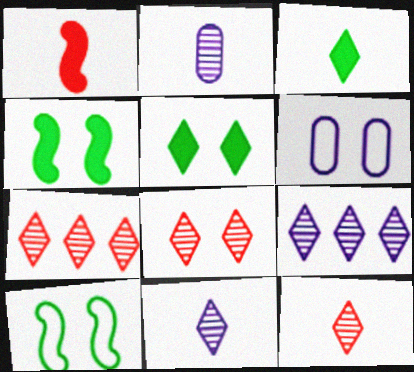[[4, 6, 8], 
[7, 8, 12]]